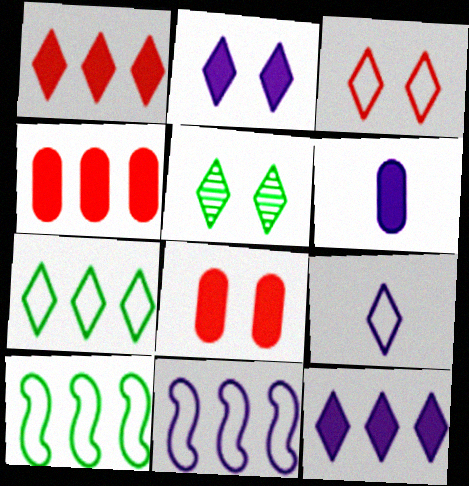[[1, 5, 9], 
[2, 3, 5], 
[3, 7, 9]]